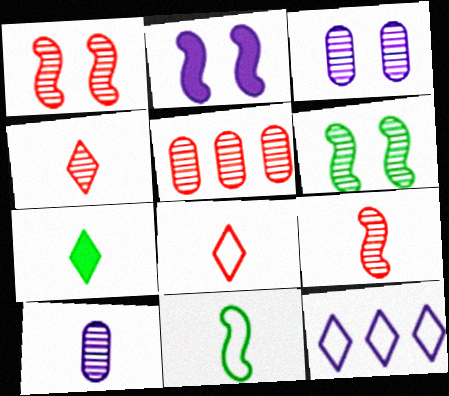[[1, 4, 5], 
[2, 10, 12]]